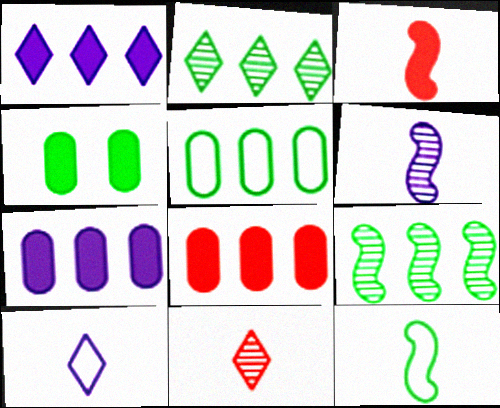[[1, 3, 4], 
[2, 4, 12], 
[3, 6, 12]]